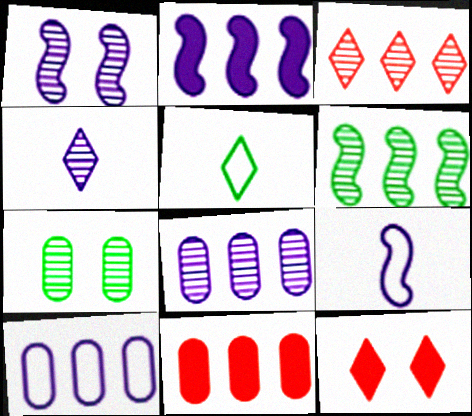[[1, 2, 9], 
[1, 4, 8], 
[1, 5, 11], 
[3, 6, 8]]